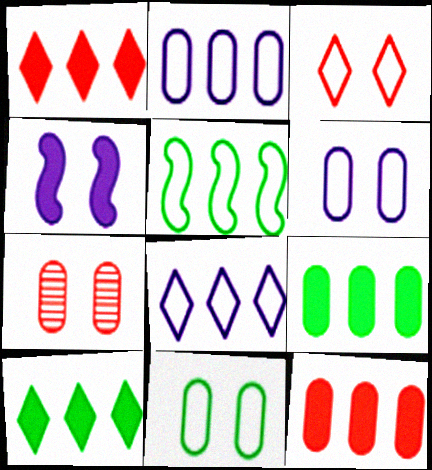[]